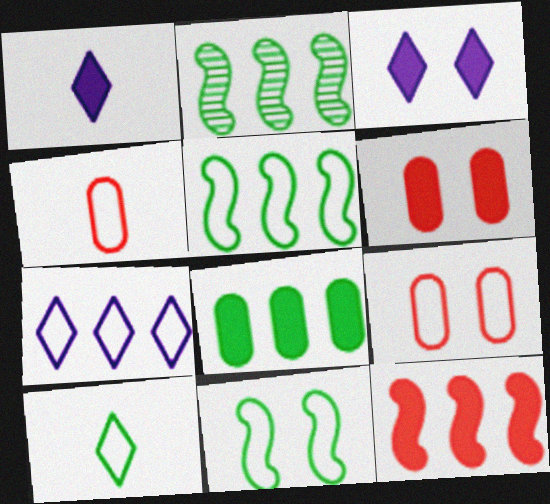[[1, 2, 9], 
[2, 3, 4], 
[4, 7, 11]]